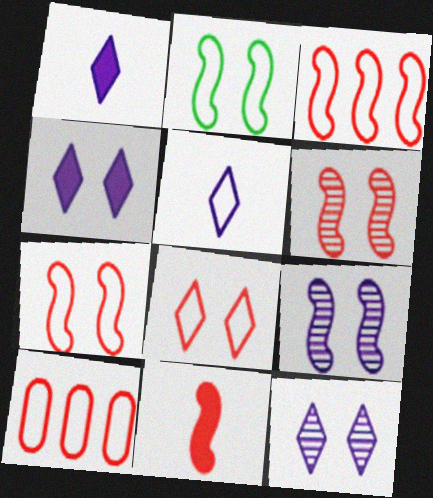[[2, 5, 10], 
[3, 6, 11]]